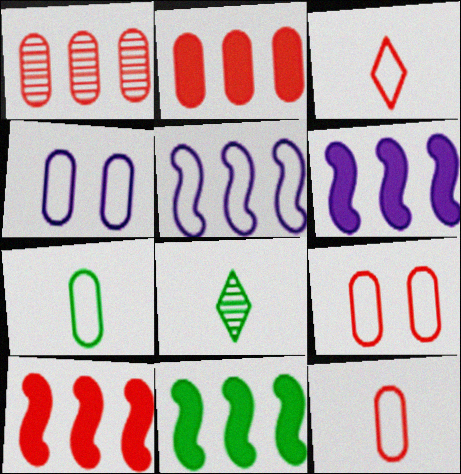[[4, 8, 10], 
[6, 8, 9], 
[6, 10, 11]]